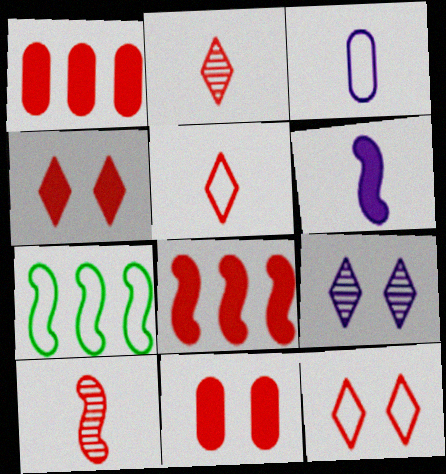[[1, 10, 12], 
[3, 7, 12]]